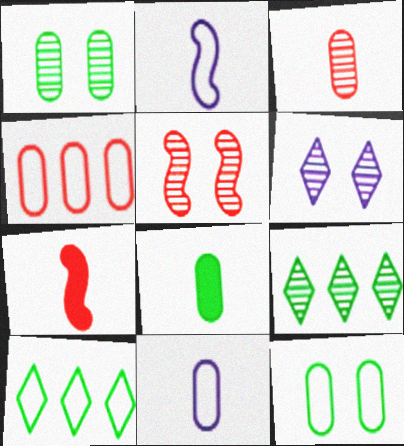[[1, 5, 6], 
[3, 8, 11], 
[4, 11, 12]]